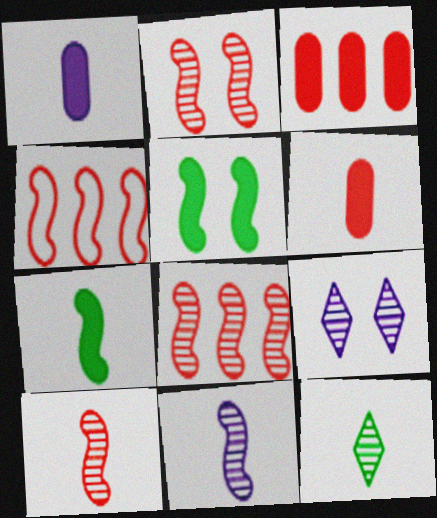[[2, 8, 10], 
[4, 5, 11]]